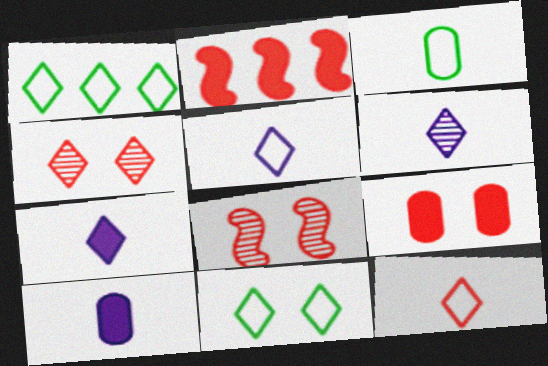[[1, 4, 7], 
[1, 8, 10], 
[5, 6, 7]]